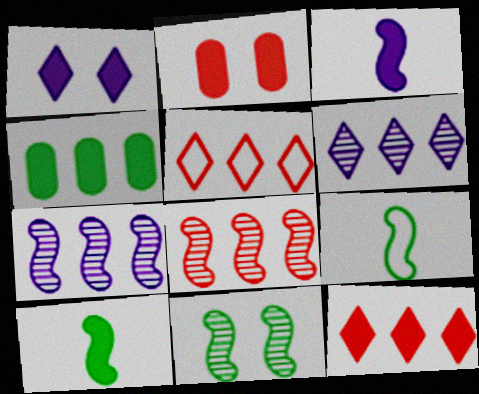[[2, 6, 9], 
[4, 5, 7]]